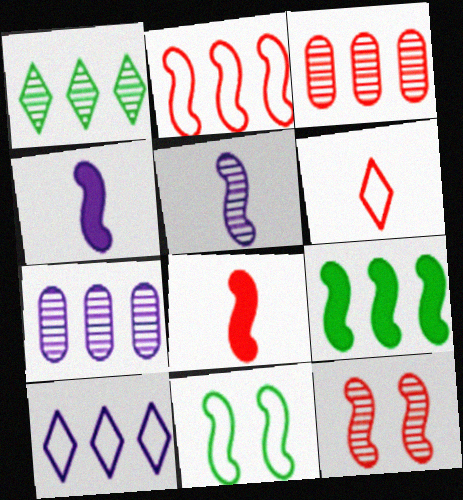[[2, 8, 12], 
[3, 9, 10]]